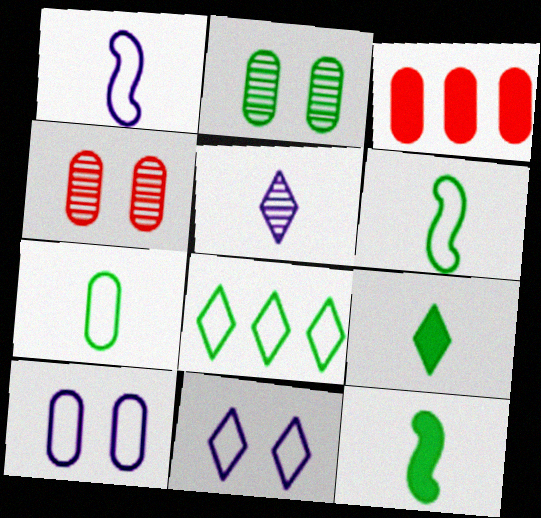[[2, 8, 12]]